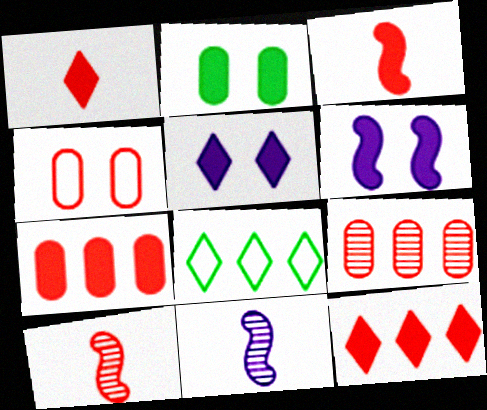[[4, 10, 12]]